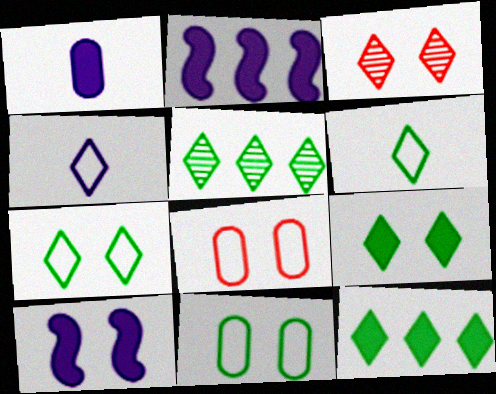[[3, 4, 12], 
[3, 10, 11], 
[5, 6, 9]]